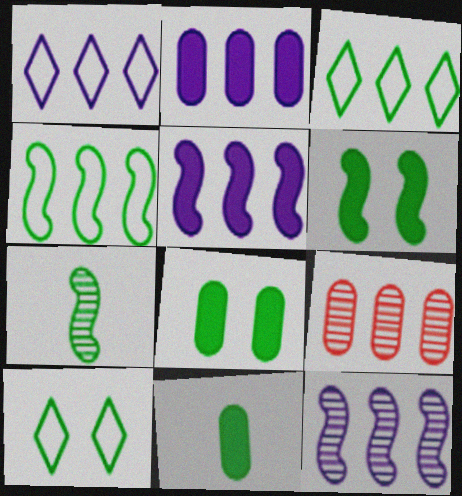[[1, 2, 12], 
[3, 5, 9], 
[3, 7, 8], 
[4, 6, 7]]